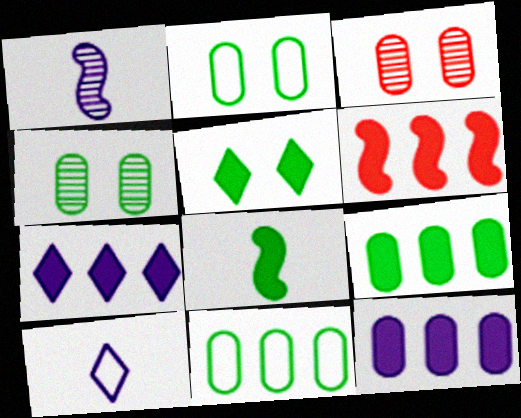[[4, 6, 10], 
[5, 8, 9], 
[6, 7, 9]]